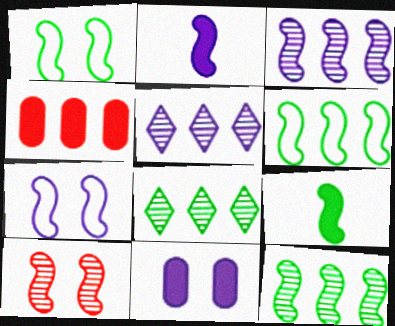[[1, 9, 12], 
[2, 3, 7], 
[2, 6, 10], 
[4, 5, 6]]